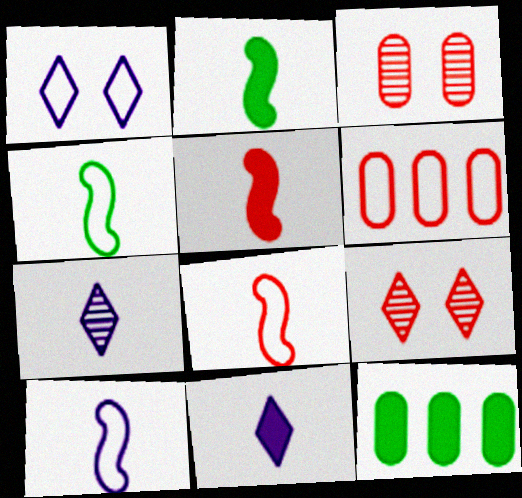[[1, 4, 6], 
[4, 8, 10], 
[5, 6, 9], 
[9, 10, 12]]